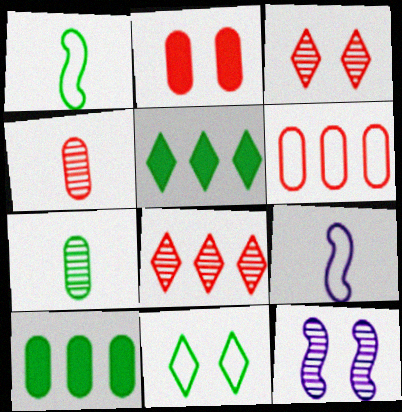[[2, 4, 6], 
[2, 11, 12], 
[3, 9, 10], 
[6, 9, 11], 
[7, 8, 12]]